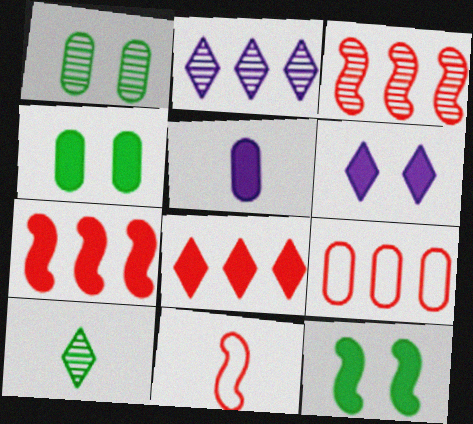[[1, 5, 9], 
[2, 4, 11], 
[3, 8, 9], 
[5, 8, 12], 
[5, 10, 11]]